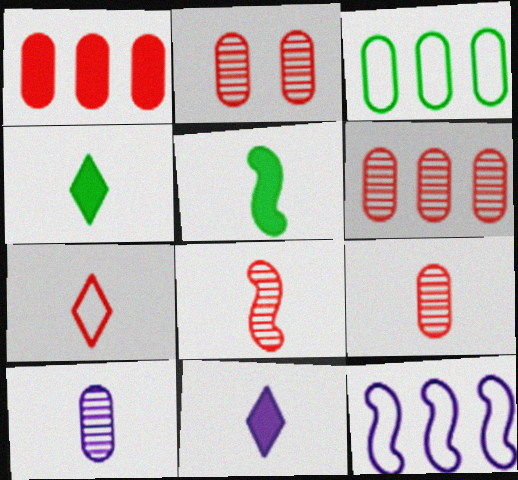[[2, 4, 12], 
[2, 6, 9], 
[5, 7, 10]]